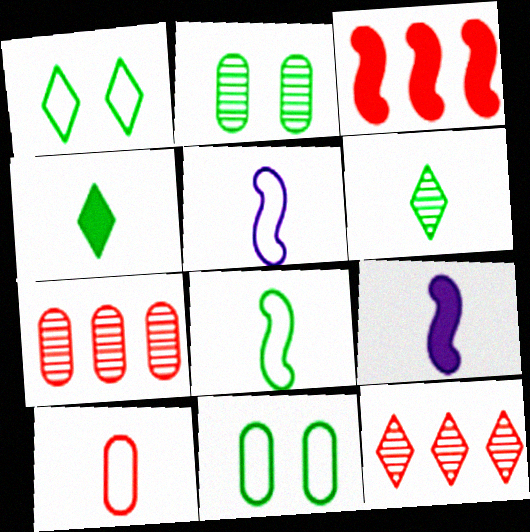[[1, 7, 9], 
[6, 9, 10], 
[9, 11, 12]]